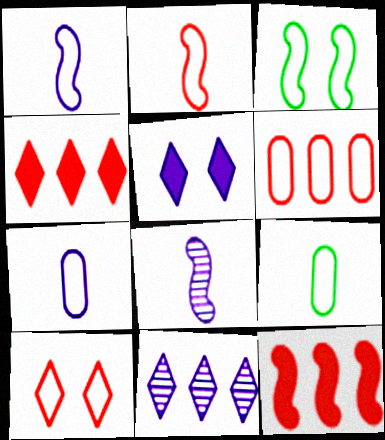[[2, 6, 10], 
[3, 8, 12]]